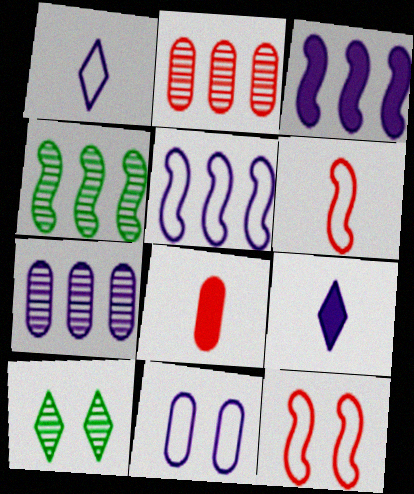[[1, 5, 11], 
[5, 8, 10]]